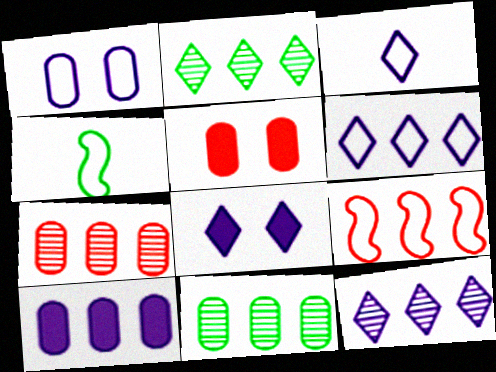[[2, 9, 10], 
[3, 8, 12], 
[4, 5, 12], 
[4, 7, 8]]